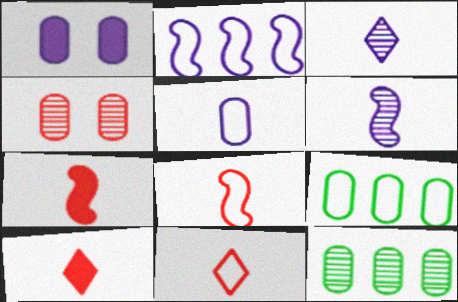[[1, 2, 3]]